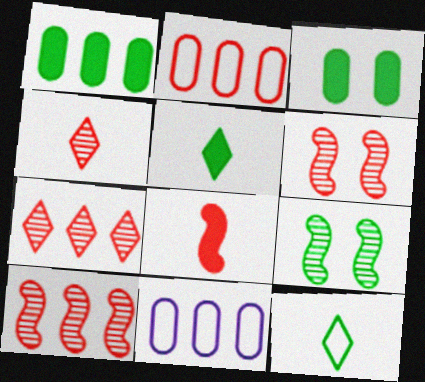[[1, 9, 12], 
[5, 6, 11]]